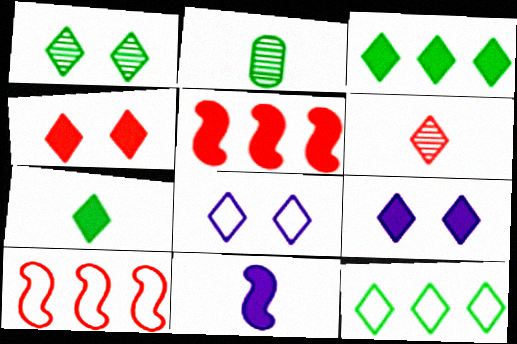[[1, 4, 8], 
[1, 7, 12], 
[2, 5, 8], 
[2, 9, 10], 
[3, 6, 8], 
[6, 9, 12]]